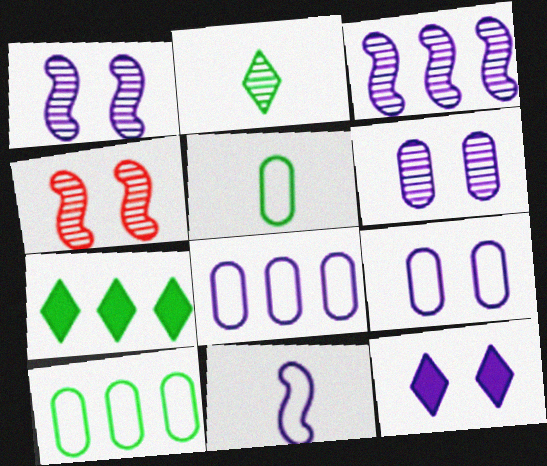[[1, 9, 12]]